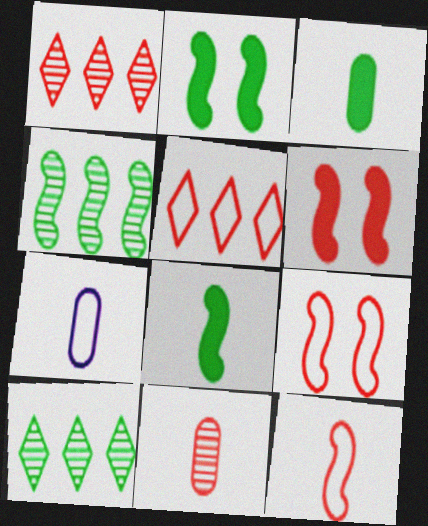[[1, 2, 7], 
[3, 7, 11], 
[5, 6, 11], 
[6, 7, 10]]